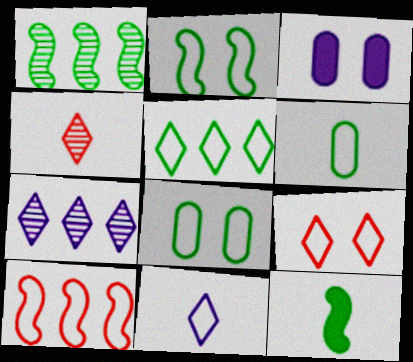[[1, 2, 12], 
[2, 5, 6], 
[5, 9, 11], 
[8, 10, 11]]